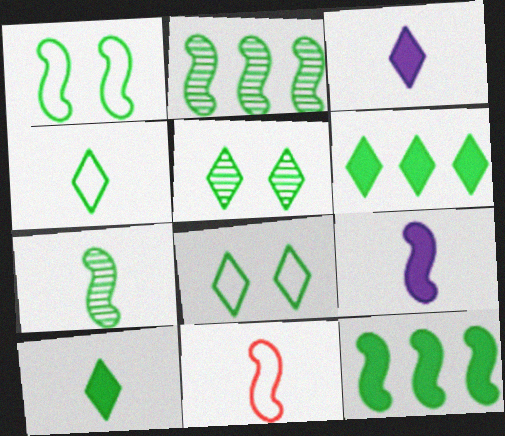[[1, 7, 12], 
[4, 5, 6], 
[7, 9, 11]]